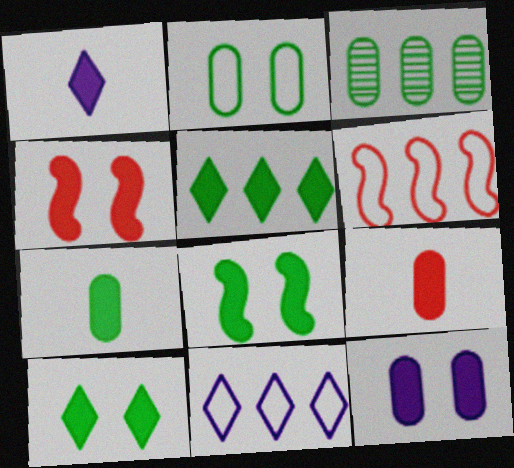[[2, 3, 7], 
[4, 10, 12], 
[5, 7, 8]]